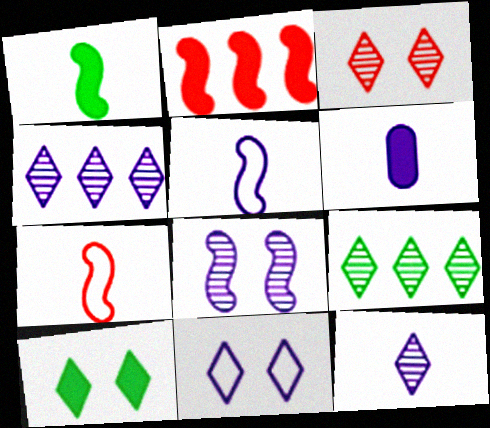[[2, 6, 10], 
[3, 9, 12], 
[3, 10, 11], 
[5, 6, 12]]